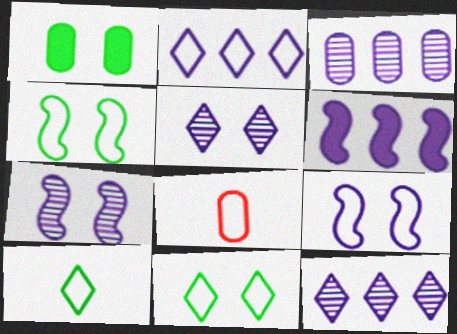[[1, 3, 8], 
[2, 3, 6], 
[2, 4, 8]]